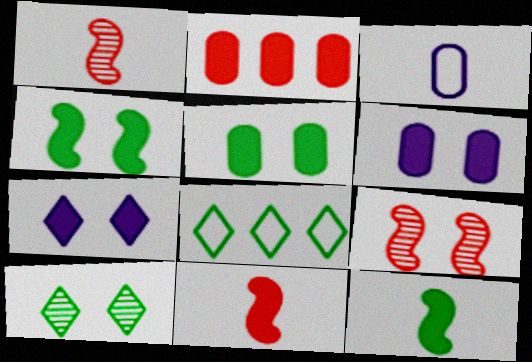[[1, 6, 8], 
[2, 7, 12]]